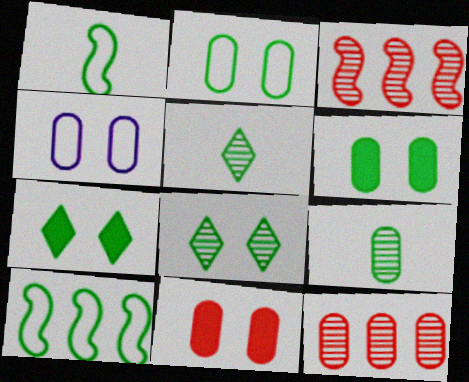[[5, 6, 10], 
[7, 9, 10]]